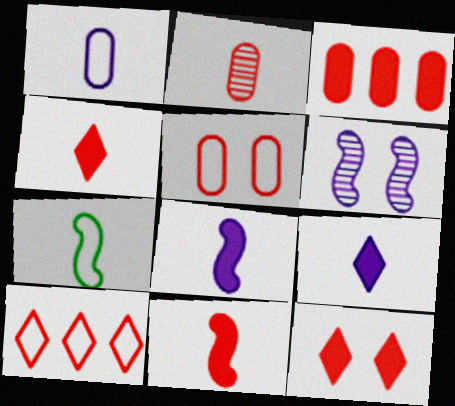[[2, 3, 5], 
[2, 7, 9], 
[3, 11, 12]]